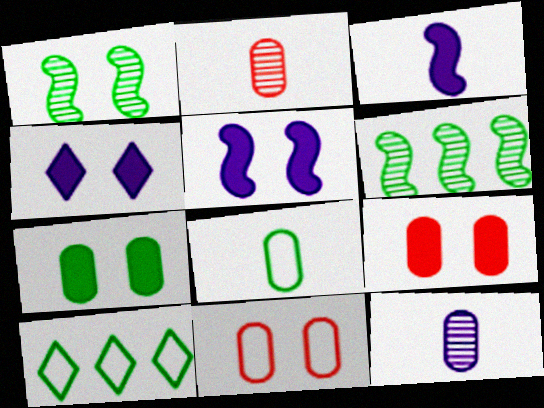[[1, 4, 11], 
[2, 5, 10]]